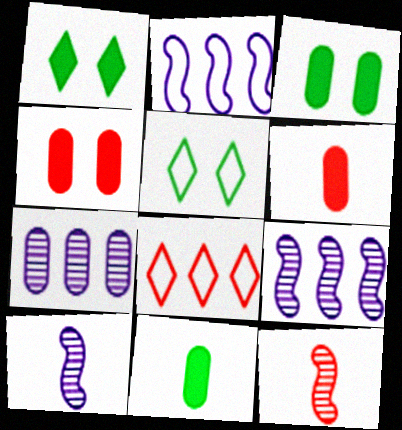[[3, 8, 10], 
[4, 8, 12], 
[5, 6, 9]]